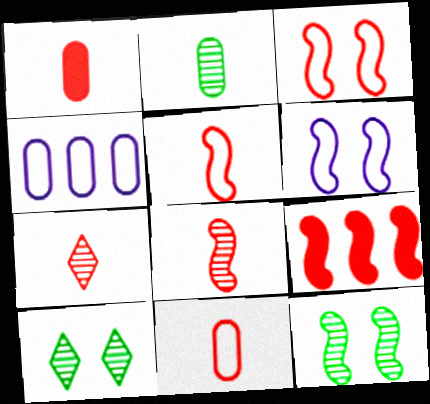[[1, 5, 7], 
[3, 8, 9]]